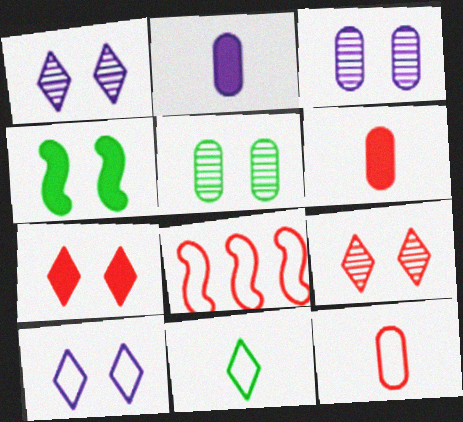[[6, 8, 9]]